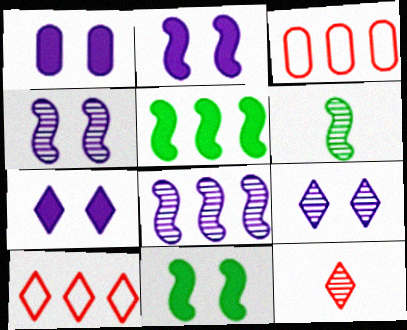[[1, 2, 7], 
[1, 6, 10], 
[3, 6, 7]]